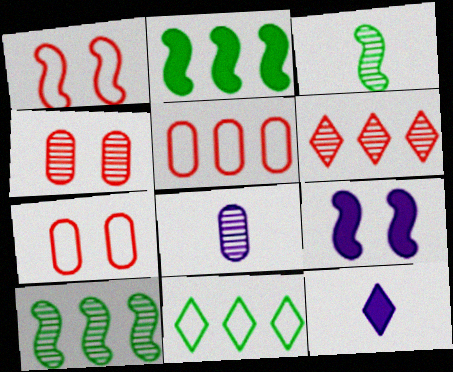[[7, 10, 12]]